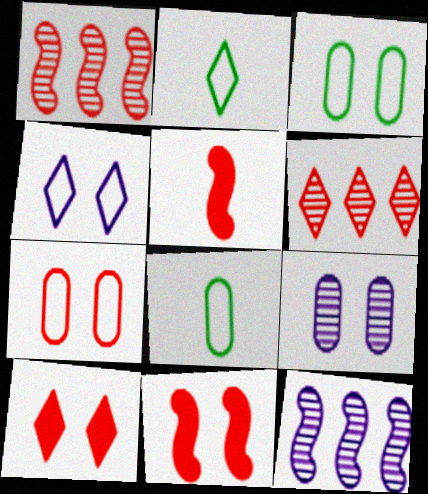[[5, 6, 7], 
[8, 10, 12]]